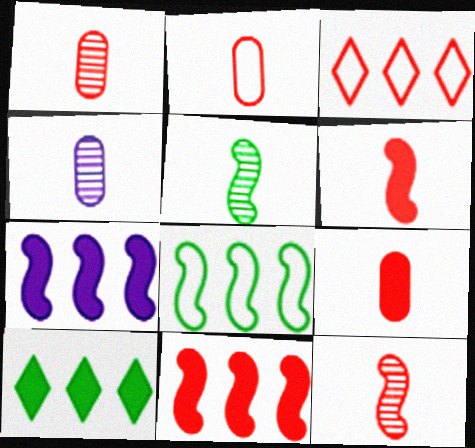[[1, 2, 9]]